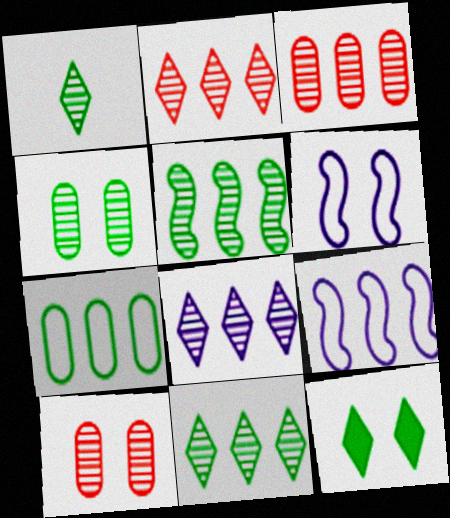[[1, 4, 5], 
[2, 8, 11], 
[3, 5, 8], 
[6, 10, 12]]